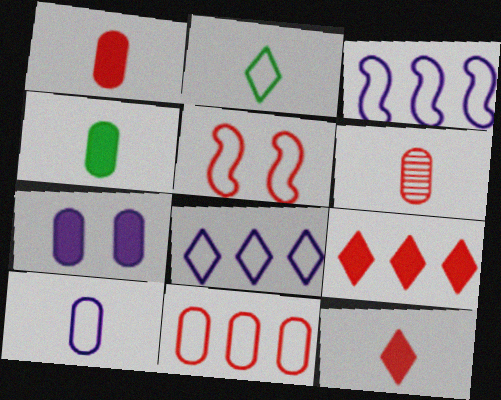[[4, 6, 10], 
[5, 6, 9]]